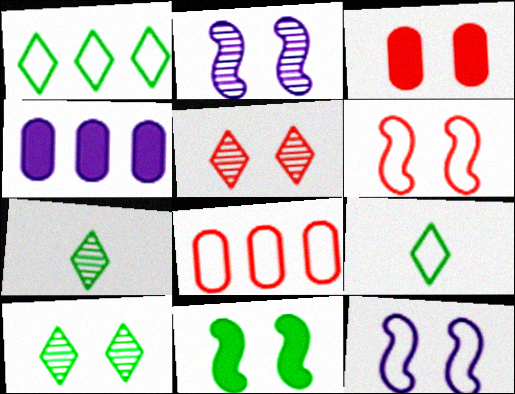[[2, 6, 11], 
[3, 5, 6], 
[3, 10, 12], 
[4, 6, 7], 
[8, 9, 12]]